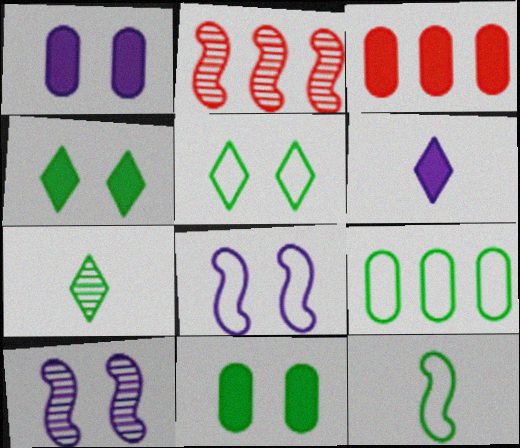[[3, 7, 8], 
[5, 9, 12]]